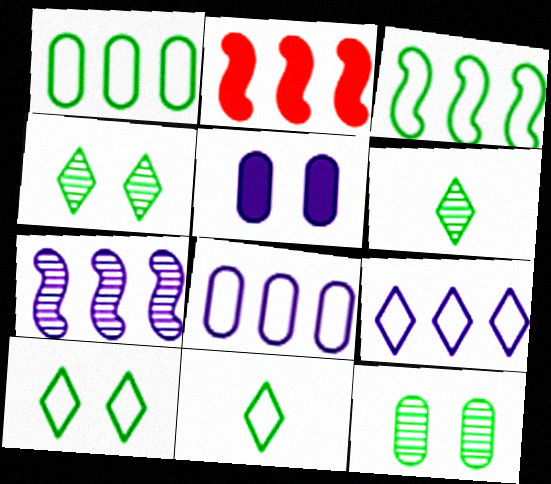[[2, 3, 7]]